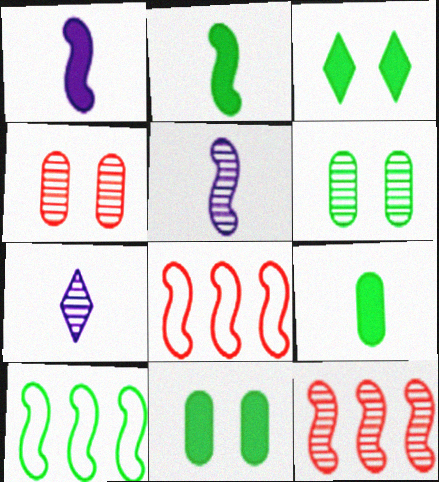[[6, 7, 12], 
[7, 8, 11]]